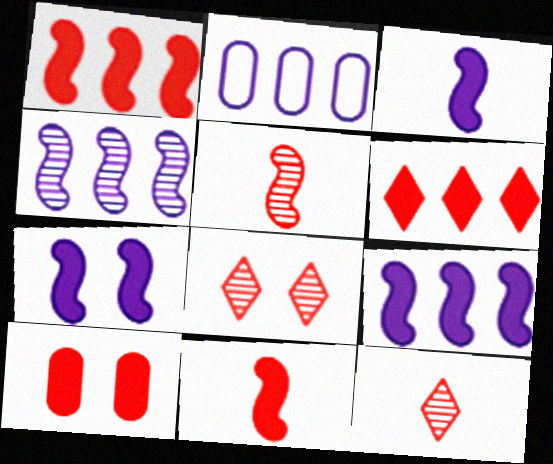[[3, 7, 9], 
[6, 10, 11]]